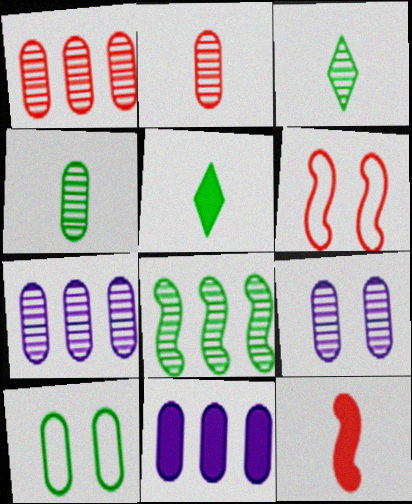[[1, 4, 9], 
[2, 10, 11], 
[3, 6, 11], 
[5, 6, 7], 
[5, 8, 10]]